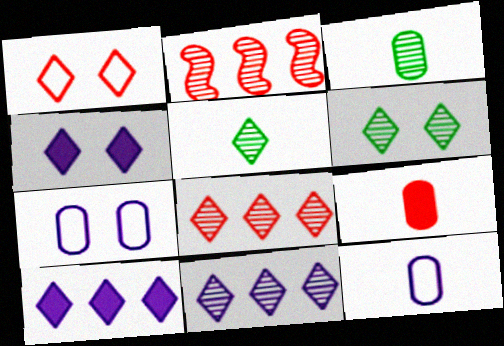[[1, 2, 9], 
[1, 4, 6], 
[1, 5, 10], 
[3, 9, 12]]